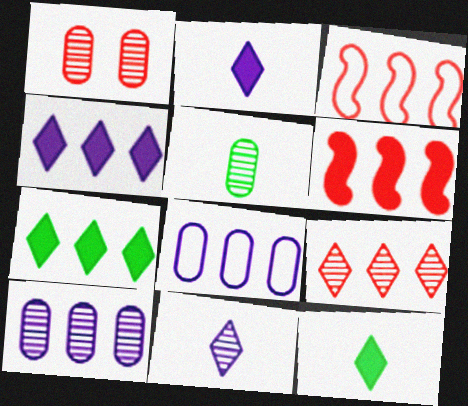[[1, 5, 10], 
[3, 7, 10]]